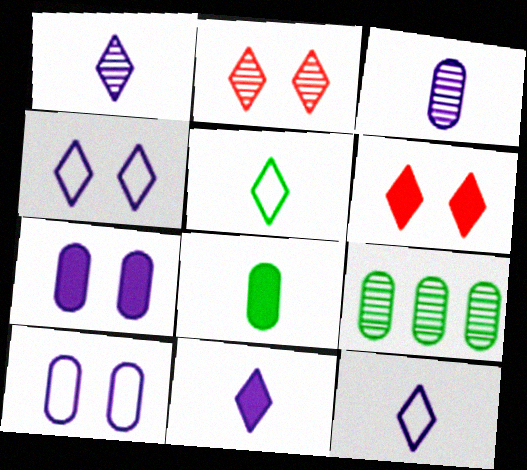[[1, 11, 12]]